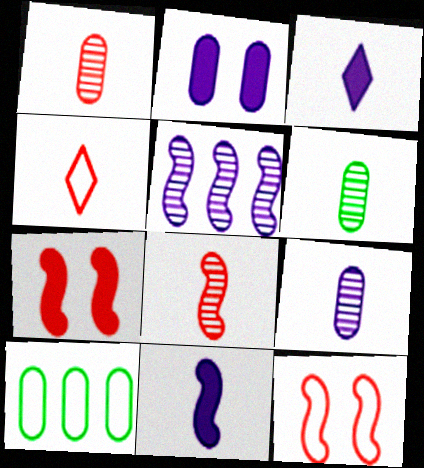[[1, 2, 10], 
[1, 6, 9], 
[4, 6, 11]]